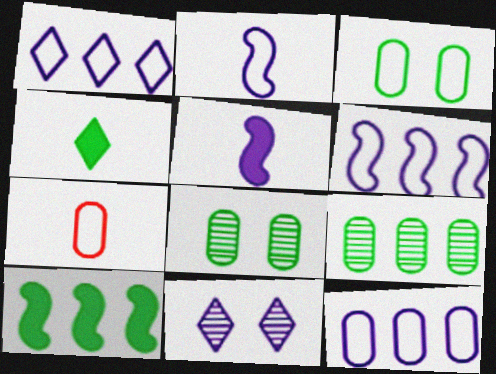[[1, 6, 12], 
[3, 7, 12], 
[5, 11, 12], 
[7, 10, 11]]